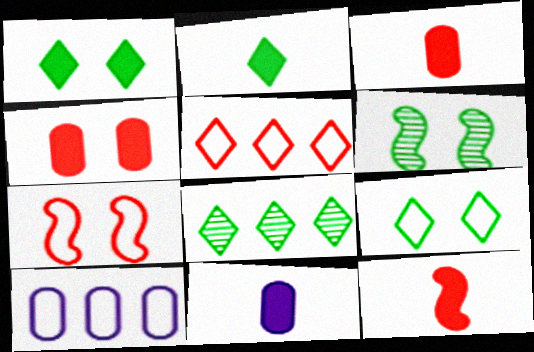[[2, 8, 9], 
[2, 11, 12], 
[5, 6, 11], 
[7, 8, 11]]